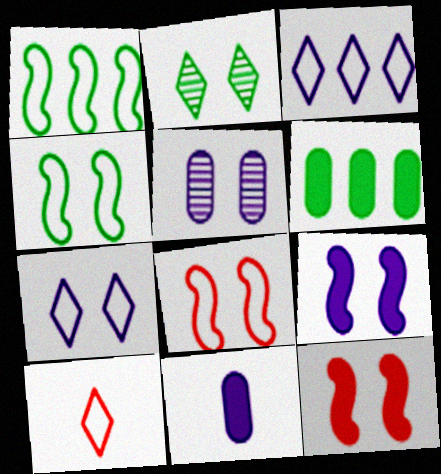[[5, 7, 9]]